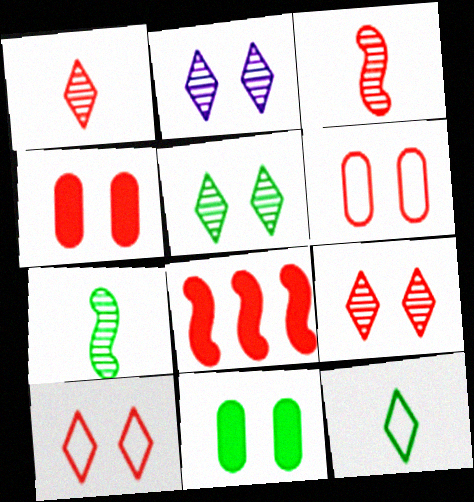[[1, 6, 8], 
[2, 5, 9]]